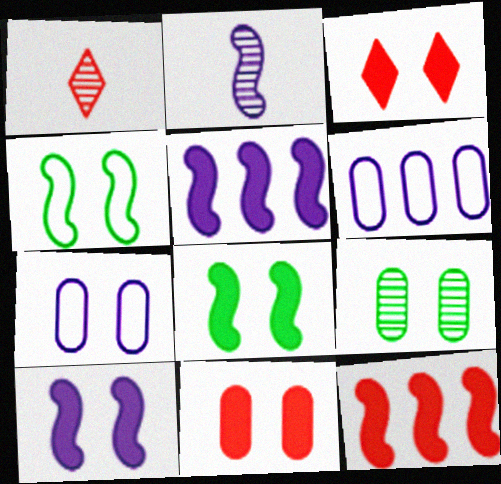[[1, 6, 8], 
[2, 4, 12], 
[7, 9, 11]]